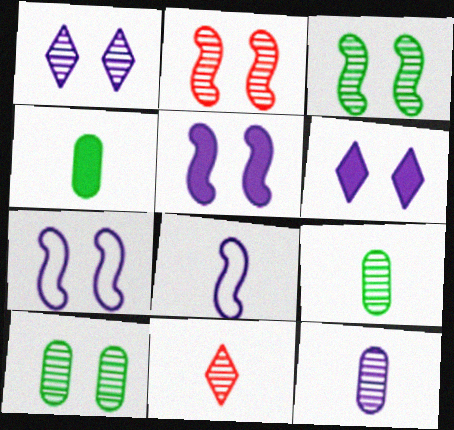[[1, 2, 10], 
[4, 8, 11]]